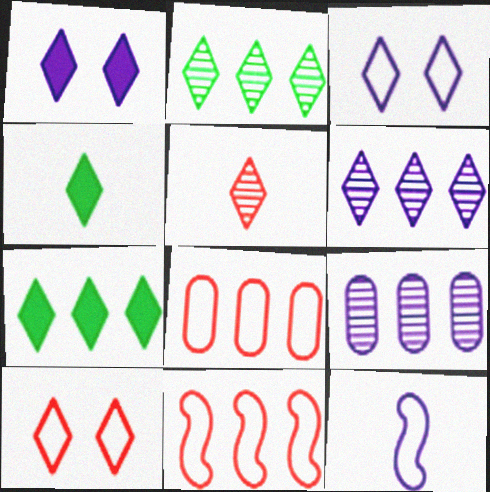[[1, 9, 12], 
[3, 5, 7], 
[4, 6, 10], 
[7, 9, 11]]